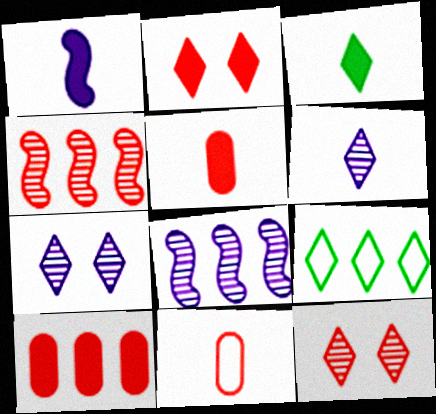[[1, 3, 5], 
[2, 4, 11], 
[2, 6, 9], 
[8, 9, 10]]